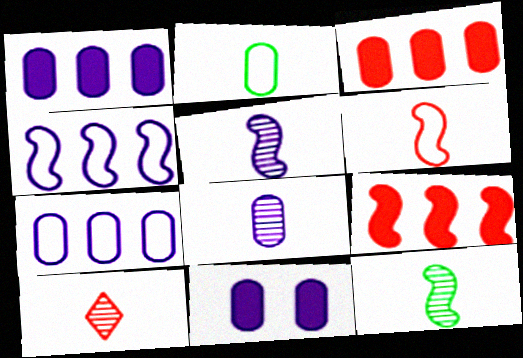[[7, 8, 11], 
[8, 10, 12]]